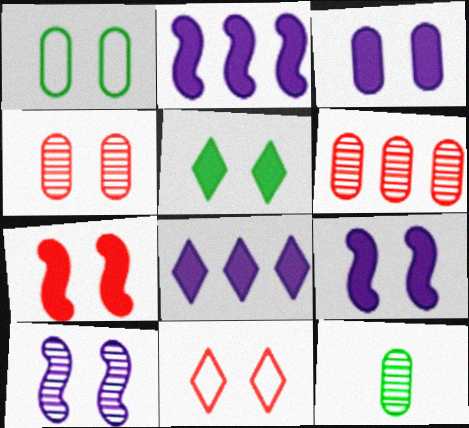[[1, 3, 4], 
[2, 11, 12], 
[3, 5, 7], 
[4, 7, 11]]